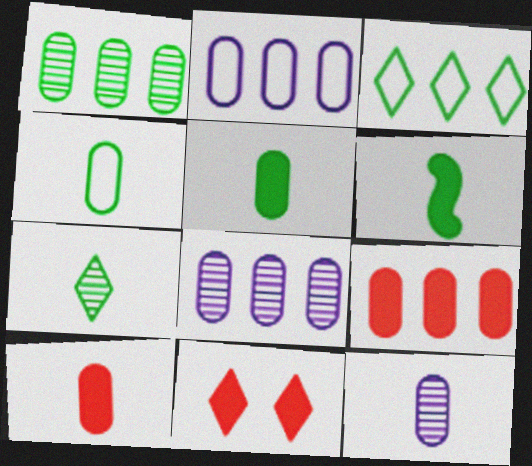[[1, 2, 9], 
[4, 6, 7], 
[4, 10, 12]]